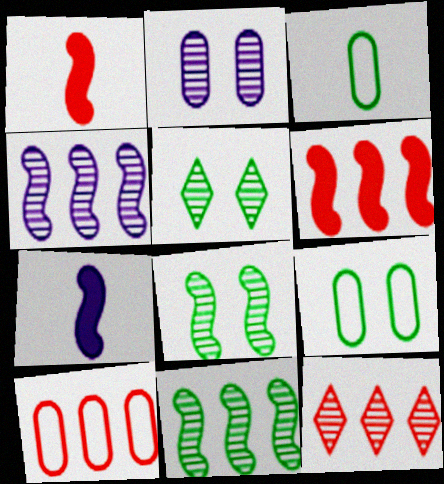[[5, 7, 10], 
[6, 10, 12], 
[7, 9, 12]]